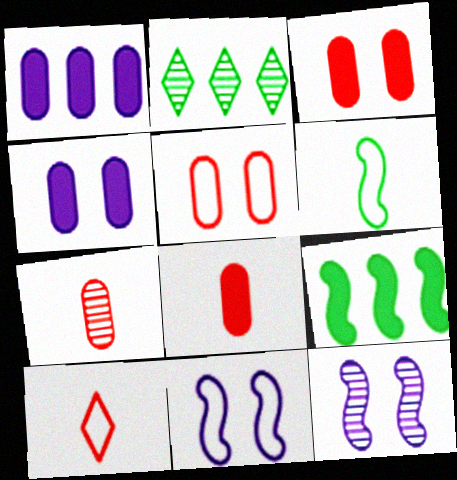[[2, 7, 12], 
[2, 8, 11]]